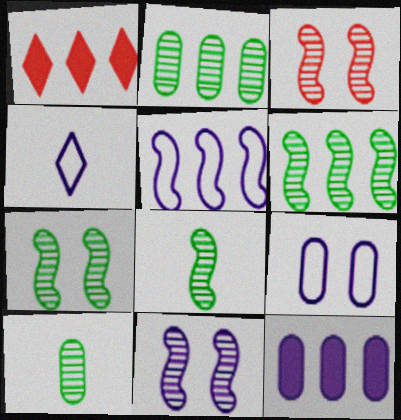[[1, 2, 5], 
[1, 8, 9], 
[3, 7, 11], 
[4, 5, 9], 
[4, 11, 12], 
[6, 7, 8]]